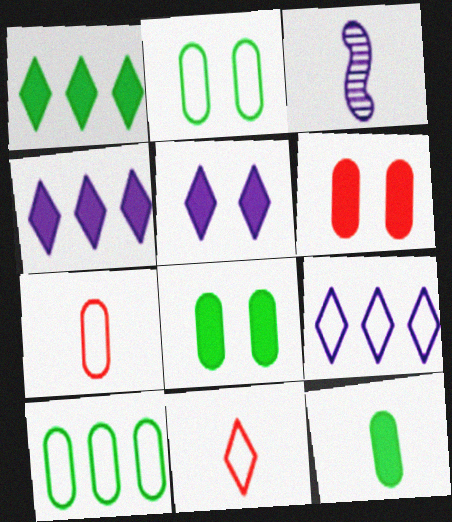[[3, 11, 12]]